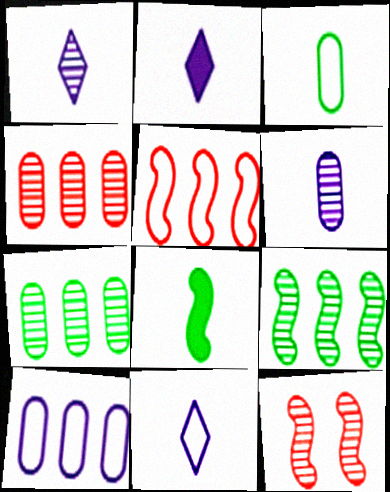[[1, 2, 11], 
[1, 7, 12]]